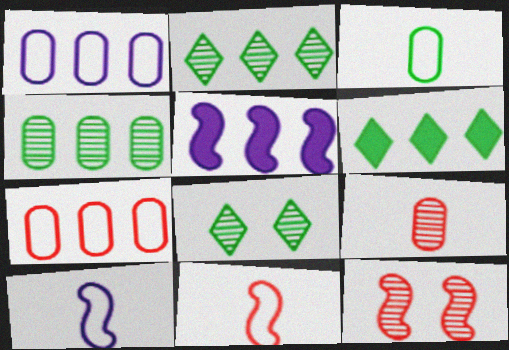[[2, 5, 7]]